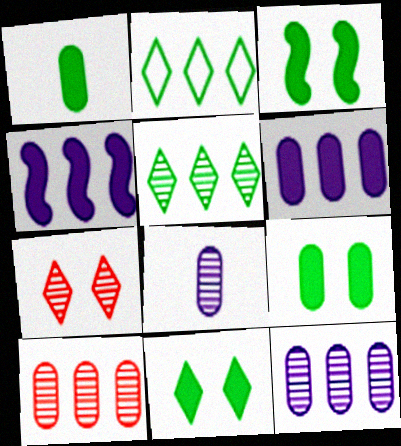[[2, 4, 10], 
[3, 9, 11]]